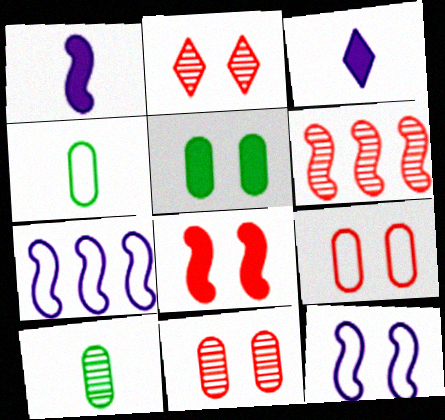[[2, 5, 12], 
[2, 8, 9]]